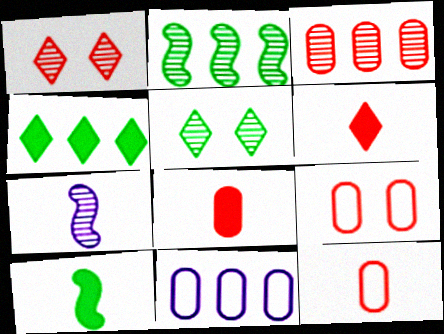[[1, 10, 11], 
[3, 5, 7], 
[3, 8, 9], 
[4, 7, 9]]